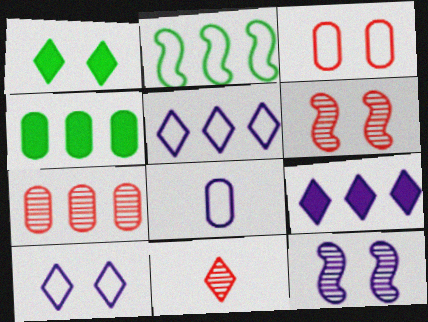[[1, 3, 12], 
[1, 5, 11], 
[2, 7, 9], 
[6, 7, 11], 
[8, 9, 12]]